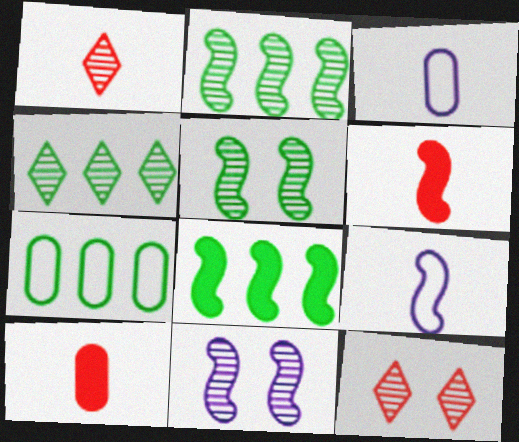[[3, 8, 12], 
[4, 7, 8]]